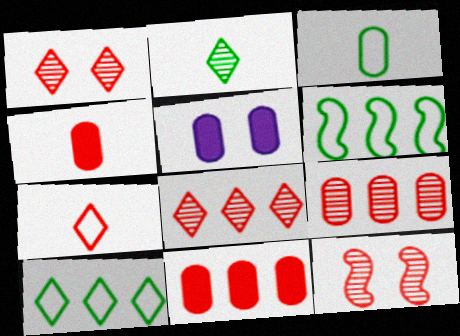[[3, 5, 9], 
[7, 11, 12]]